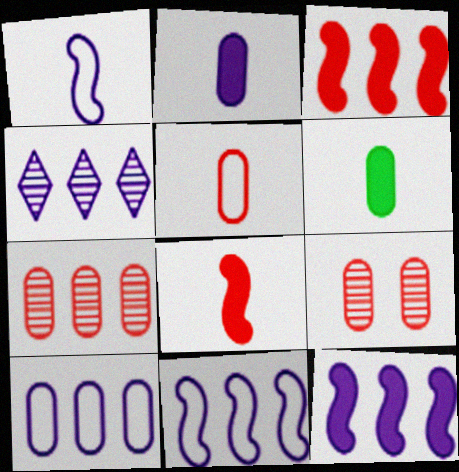[[4, 10, 12], 
[6, 9, 10]]